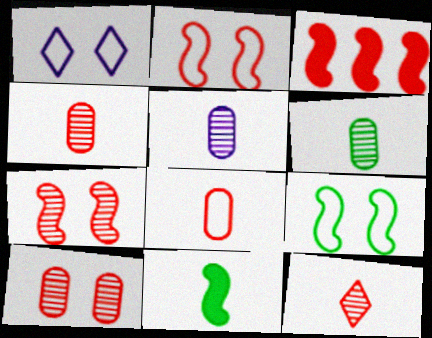[[1, 3, 6], 
[4, 5, 6]]